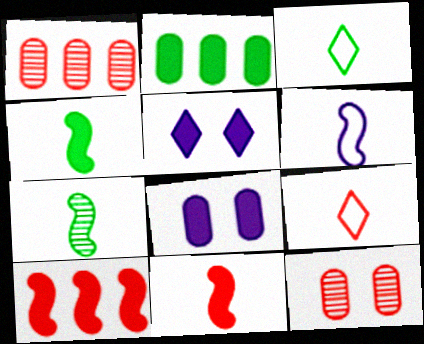[[2, 5, 11], 
[6, 7, 11], 
[9, 10, 12]]